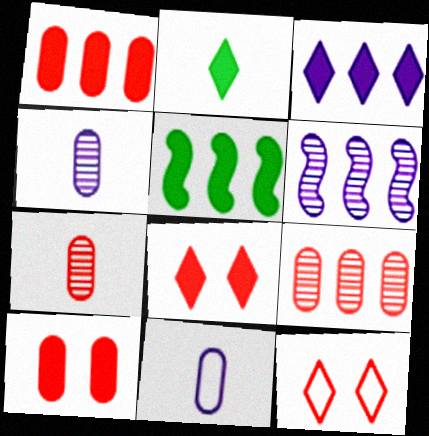[[1, 3, 5], 
[2, 3, 8], 
[4, 5, 12]]